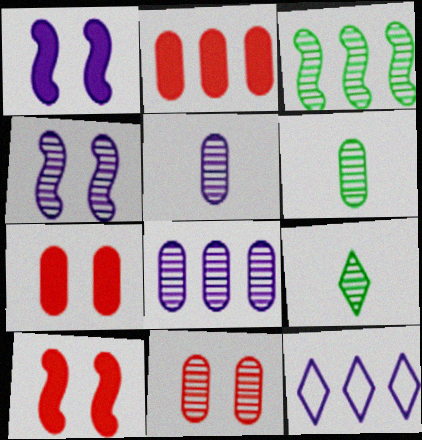[[1, 5, 12], 
[2, 3, 12], 
[6, 8, 11], 
[6, 10, 12]]